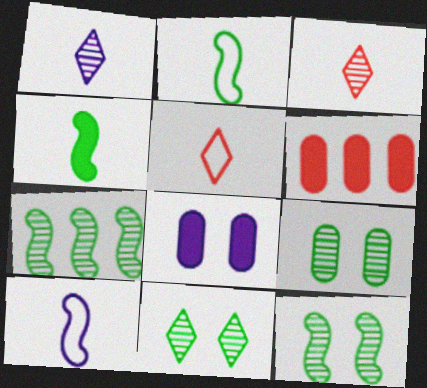[[5, 7, 8], 
[6, 10, 11], 
[9, 11, 12]]